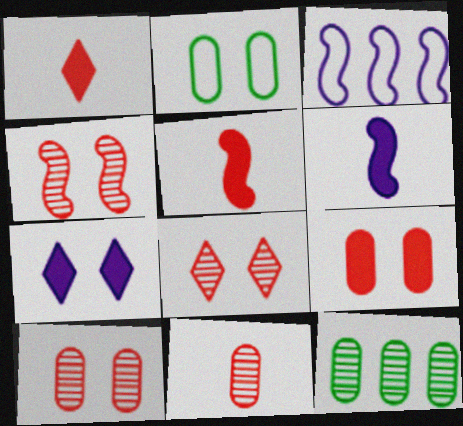[[2, 4, 7], 
[4, 8, 10]]